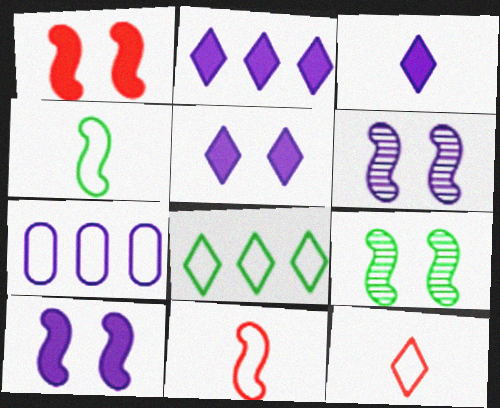[[2, 3, 5], 
[3, 6, 7]]